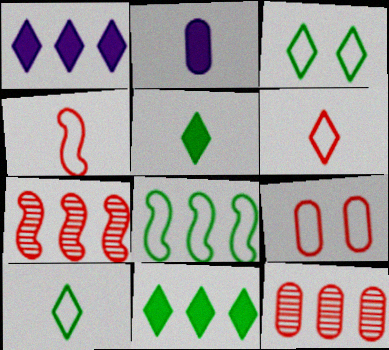[[1, 8, 12], 
[2, 3, 7]]